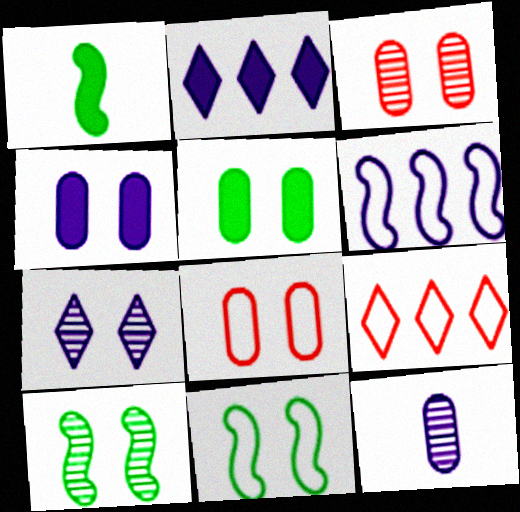[[3, 7, 10]]